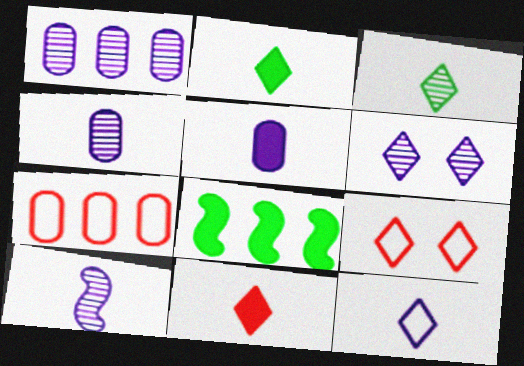[[1, 6, 10], 
[3, 11, 12], 
[4, 8, 9], 
[5, 10, 12]]